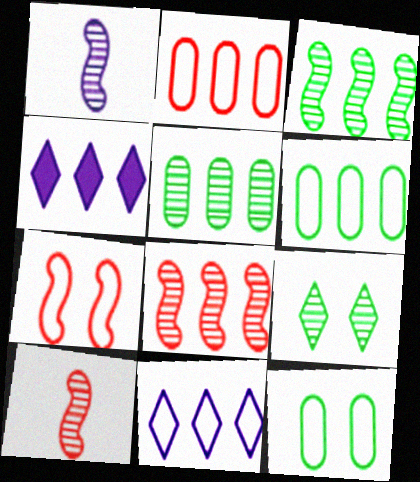[[2, 3, 4], 
[4, 6, 8], 
[4, 10, 12]]